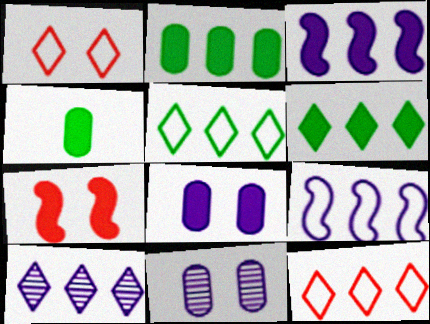[[6, 10, 12]]